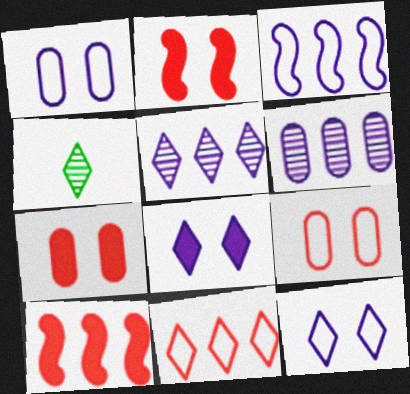[[1, 4, 10], 
[3, 4, 7], 
[4, 8, 11]]